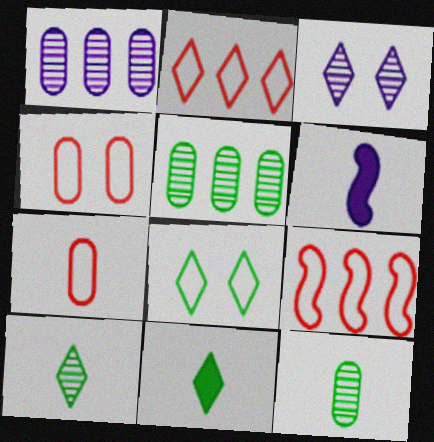[[2, 3, 11], 
[6, 7, 10]]